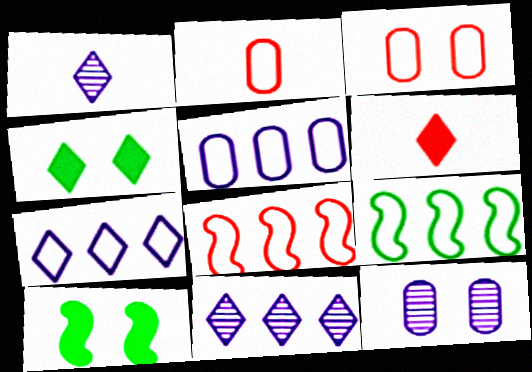[[2, 10, 11], 
[6, 9, 12]]